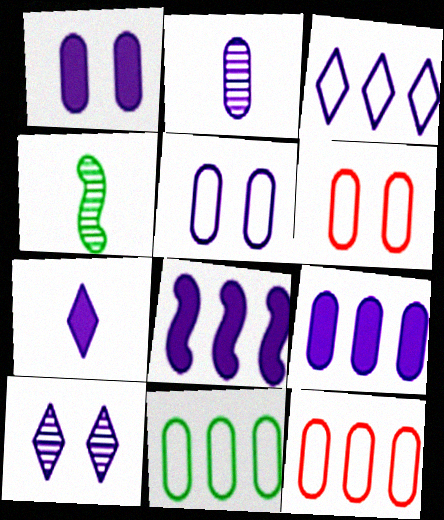[[1, 7, 8], 
[2, 5, 9], 
[3, 7, 10]]